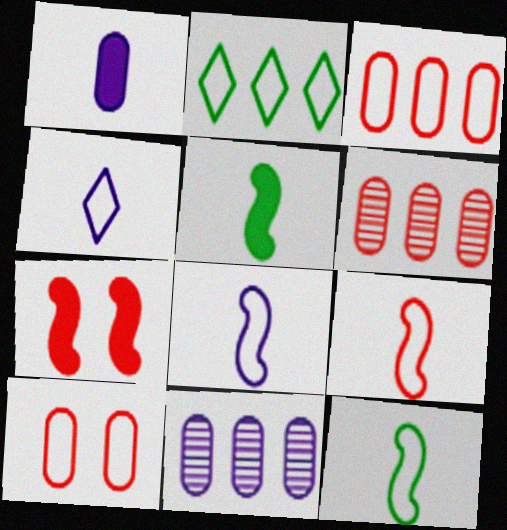[[2, 8, 10], 
[8, 9, 12]]